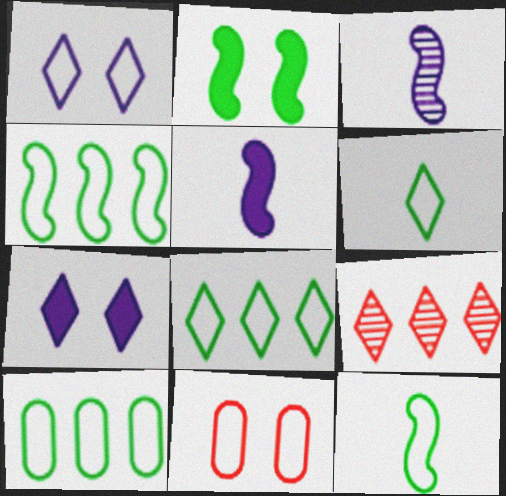[[4, 8, 10], 
[6, 7, 9]]